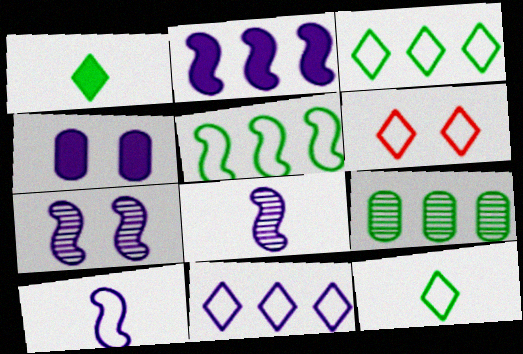[[2, 7, 10], 
[4, 8, 11], 
[6, 11, 12]]